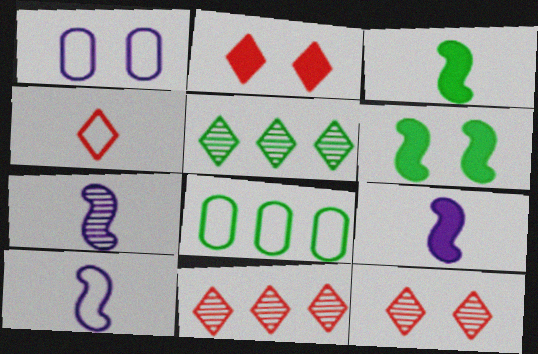[[1, 3, 11], 
[1, 6, 12], 
[2, 4, 11], 
[2, 7, 8], 
[7, 9, 10], 
[8, 9, 12]]